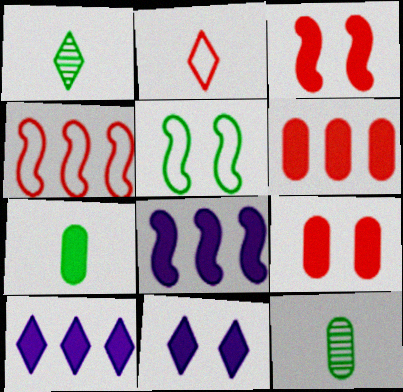[[3, 7, 10], 
[4, 11, 12]]